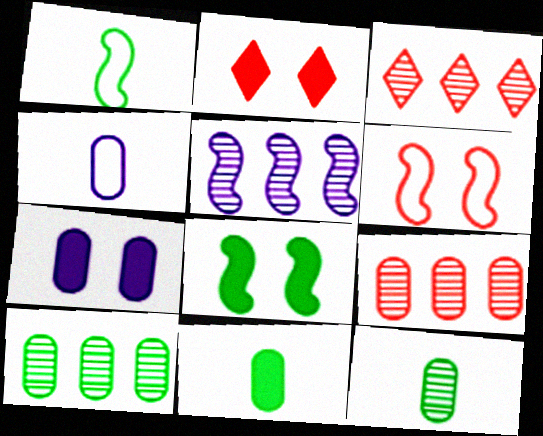[[1, 3, 7], 
[2, 7, 8], 
[3, 4, 8], 
[3, 5, 10]]